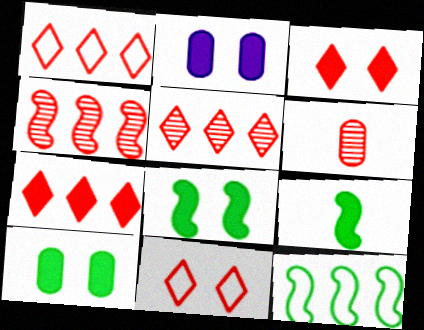[[1, 5, 7], 
[2, 3, 8], 
[2, 7, 9]]